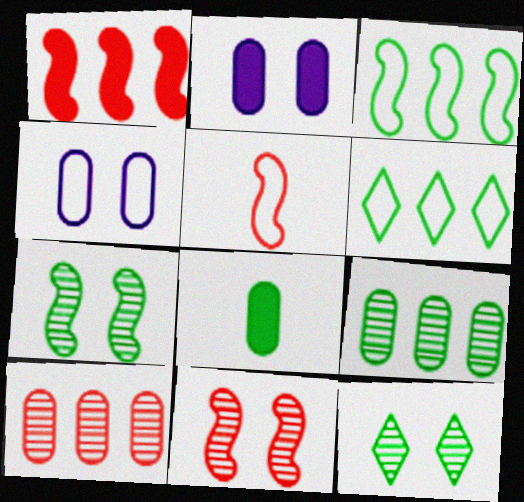[[1, 5, 11], 
[3, 8, 12], 
[4, 5, 6], 
[4, 8, 10], 
[6, 7, 8]]